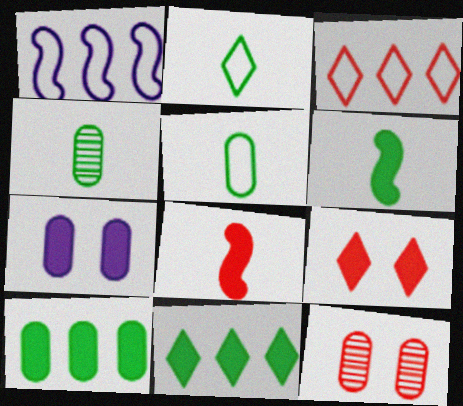[[1, 4, 9], 
[2, 4, 6], 
[3, 8, 12], 
[7, 8, 11]]